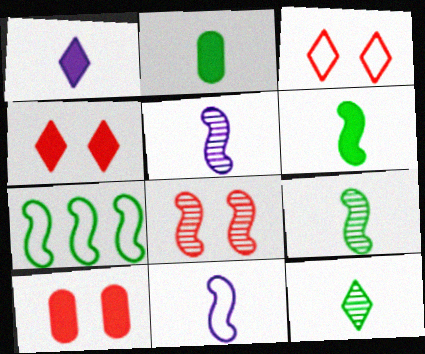[[3, 8, 10]]